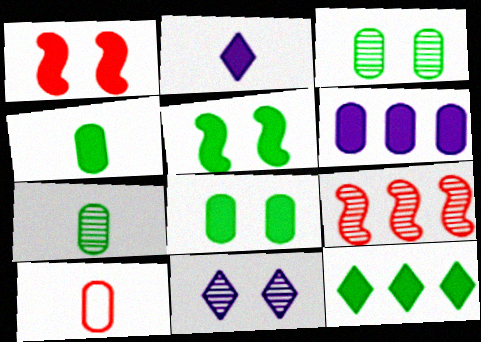[[3, 6, 10], 
[4, 5, 12], 
[7, 9, 11]]